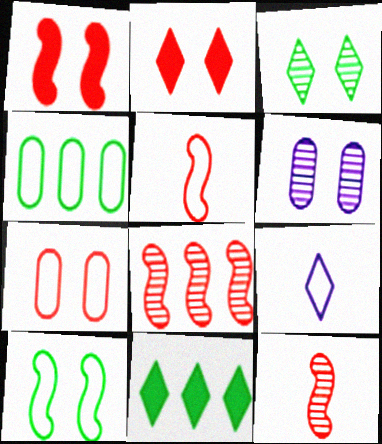[[1, 5, 8], 
[2, 6, 10], 
[5, 6, 11]]